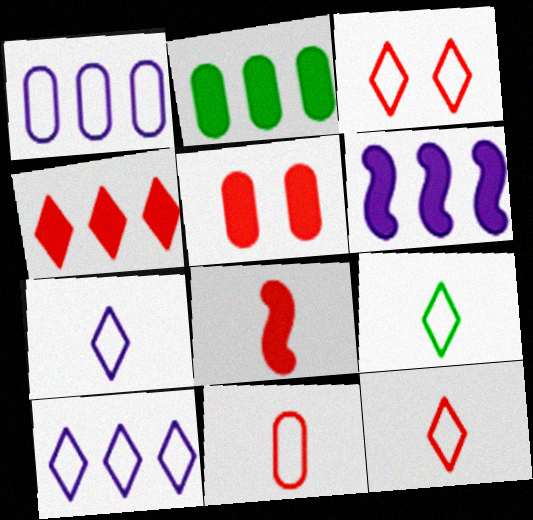[[2, 4, 6], 
[3, 9, 10], 
[4, 5, 8], 
[7, 9, 12]]